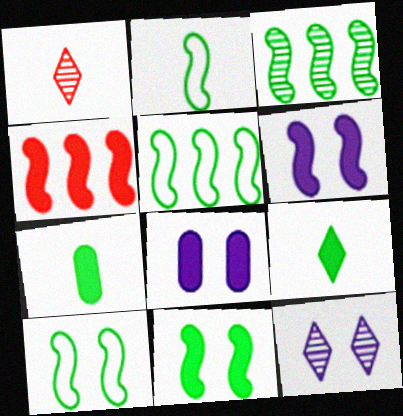[[1, 5, 8], 
[2, 3, 11], 
[2, 5, 10], 
[4, 8, 9]]